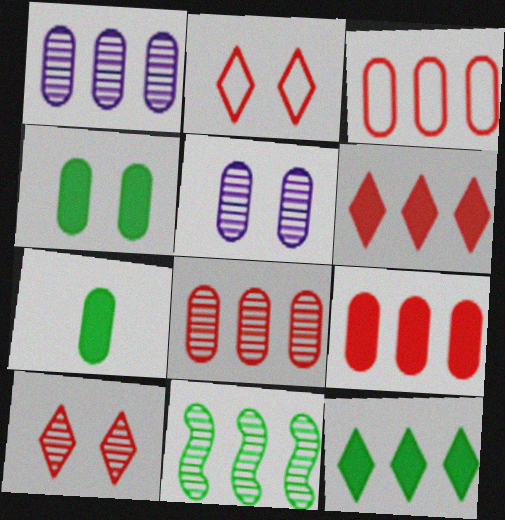[[3, 5, 7], 
[3, 8, 9]]